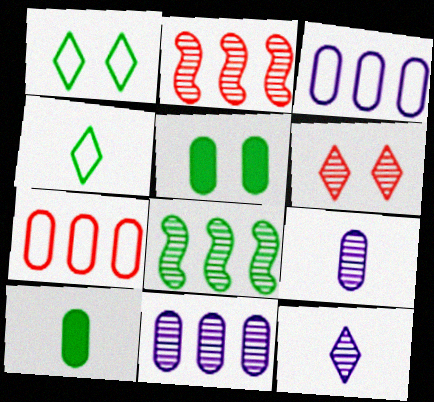[[1, 8, 10], 
[4, 5, 8], 
[5, 7, 9], 
[6, 8, 9]]